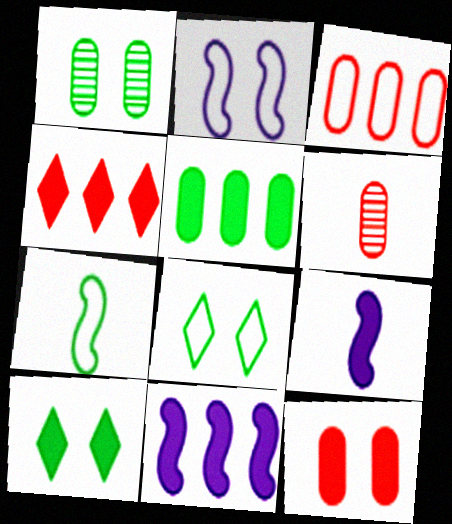[[3, 6, 12], 
[4, 5, 11], 
[6, 8, 11]]